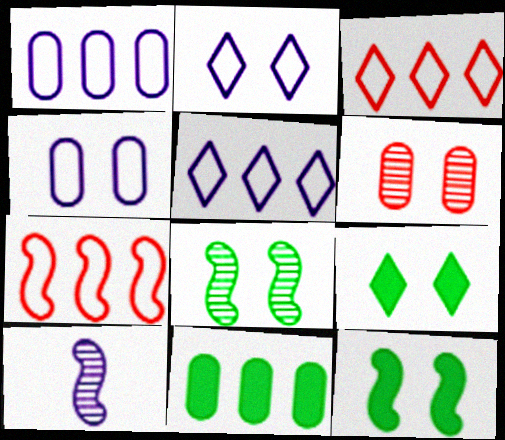[[2, 6, 12], 
[7, 10, 12]]